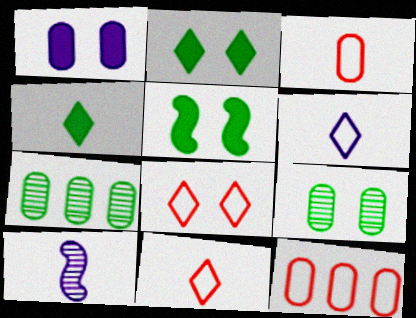[[1, 3, 7], 
[2, 10, 12], 
[3, 4, 10]]